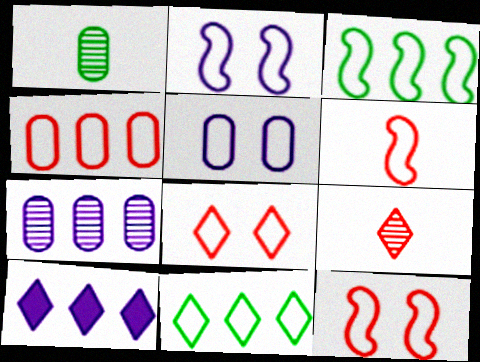[[1, 10, 12], 
[2, 3, 6], 
[4, 6, 8], 
[5, 6, 11]]